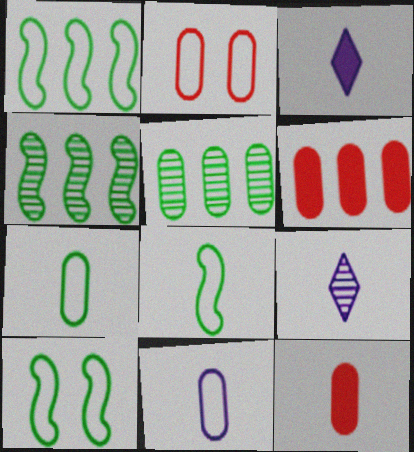[[1, 8, 10], 
[2, 3, 4], 
[6, 9, 10], 
[8, 9, 12]]